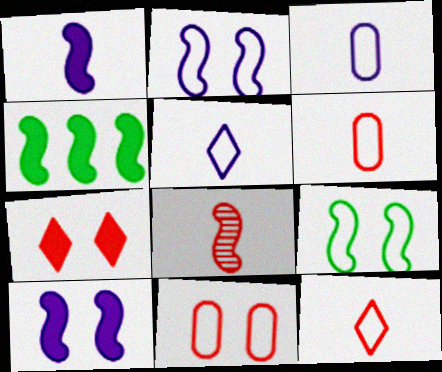[[2, 4, 8]]